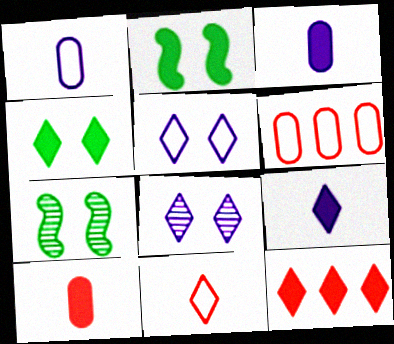[[1, 7, 12], 
[2, 3, 12], 
[4, 9, 12], 
[6, 7, 9]]